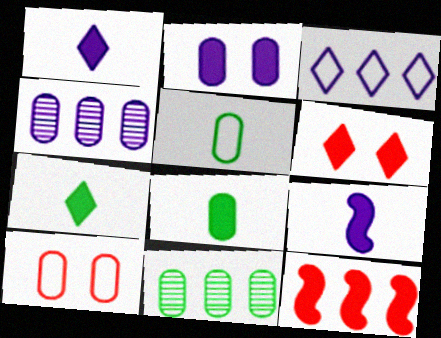[[2, 7, 12], 
[3, 11, 12], 
[4, 8, 10]]